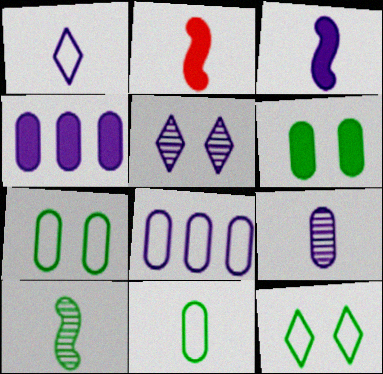[[1, 3, 9], 
[3, 5, 8]]